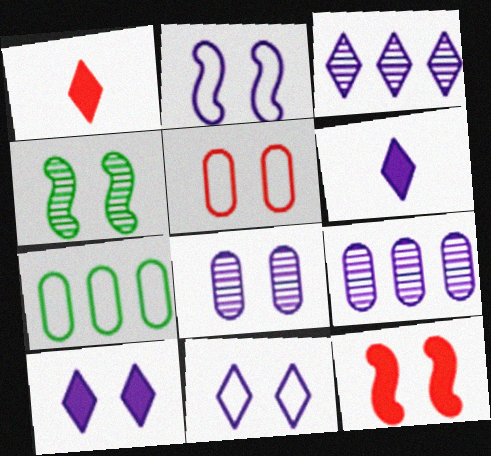[[2, 4, 12], 
[2, 6, 9], 
[2, 8, 10], 
[3, 6, 11], 
[4, 5, 10]]